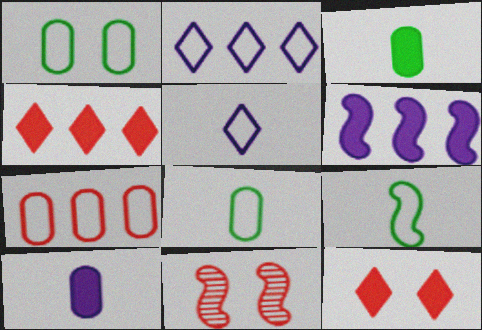[[2, 3, 11], 
[3, 6, 12], 
[6, 9, 11]]